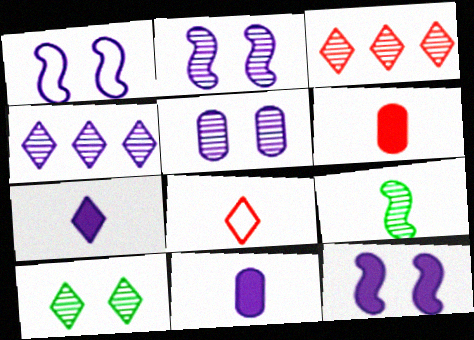[[1, 2, 12], 
[1, 4, 11], 
[3, 5, 9], 
[8, 9, 11]]